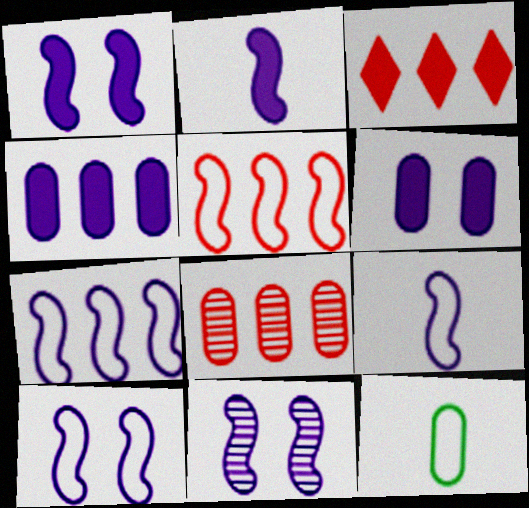[[1, 10, 11], 
[2, 7, 11], 
[3, 5, 8], 
[3, 11, 12], 
[6, 8, 12], 
[7, 9, 10]]